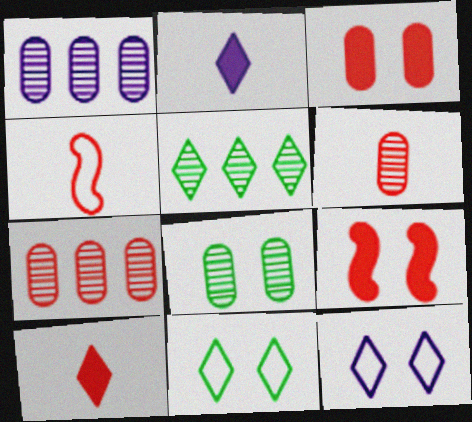[[1, 6, 8], 
[4, 6, 10], 
[5, 10, 12], 
[8, 9, 12]]